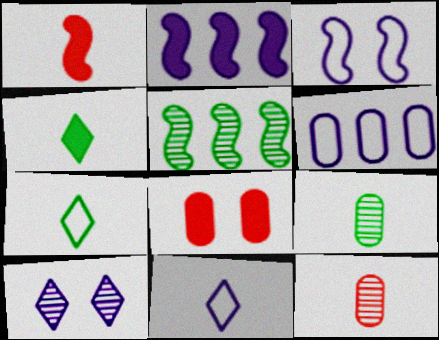[[1, 3, 5], 
[1, 9, 11], 
[2, 4, 8], 
[3, 6, 11], 
[5, 8, 11], 
[5, 10, 12], 
[6, 8, 9]]